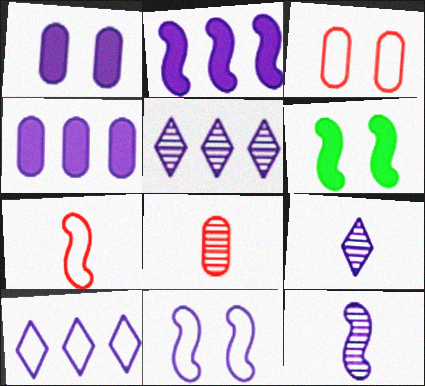[[1, 10, 12], 
[2, 11, 12], 
[4, 9, 11], 
[6, 8, 10]]